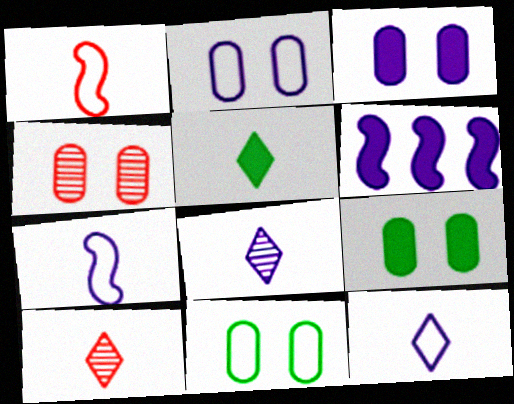[[2, 4, 9], 
[2, 6, 8], 
[3, 4, 11], 
[5, 10, 12], 
[6, 10, 11]]